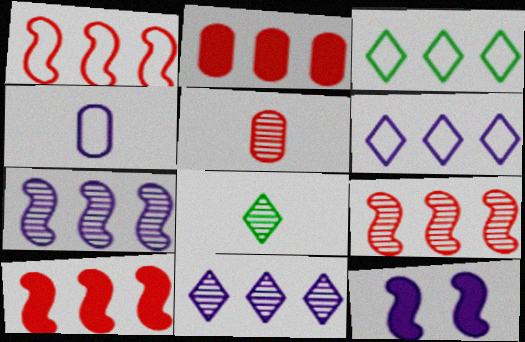[[1, 9, 10], 
[2, 3, 7], 
[3, 5, 12], 
[4, 11, 12]]